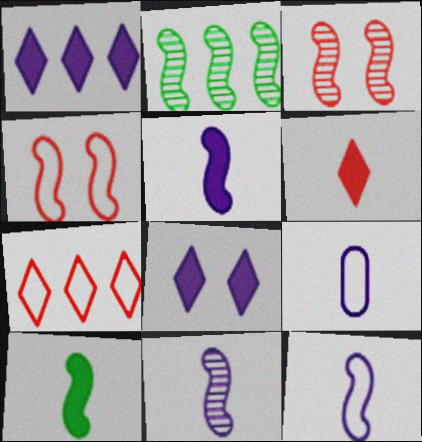[[2, 3, 11], 
[2, 4, 5], 
[5, 11, 12]]